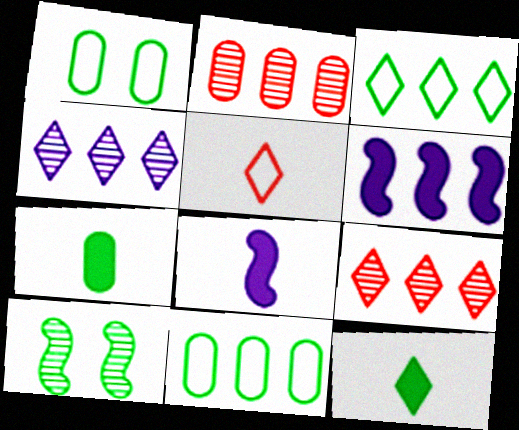[[1, 8, 9], 
[2, 3, 6], 
[3, 7, 10], 
[6, 9, 11], 
[10, 11, 12]]